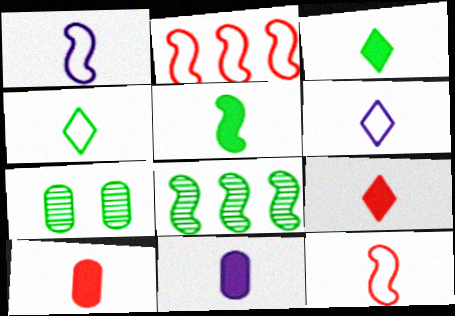[[5, 9, 11]]